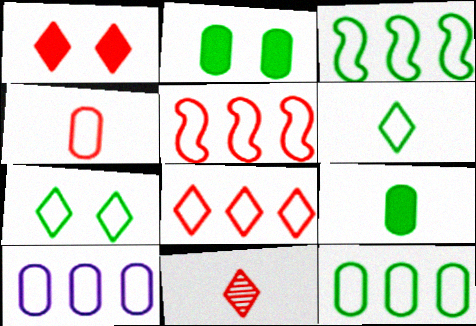[[1, 8, 11], 
[3, 8, 10]]